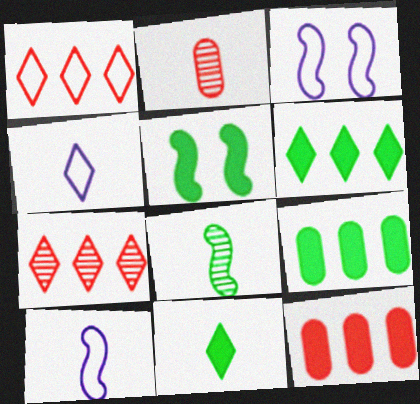[[2, 3, 6], 
[2, 10, 11], 
[5, 9, 11]]